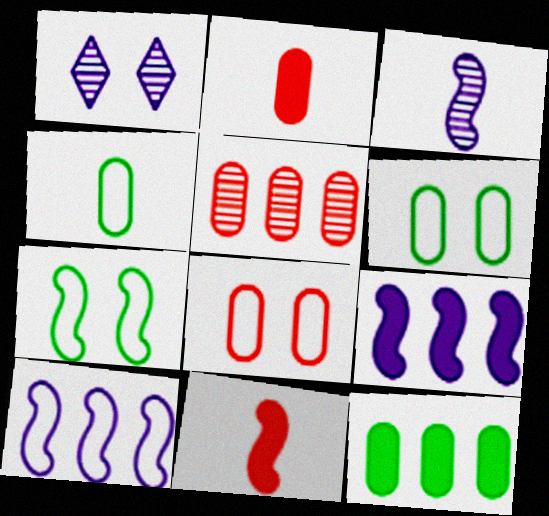[[2, 5, 8]]